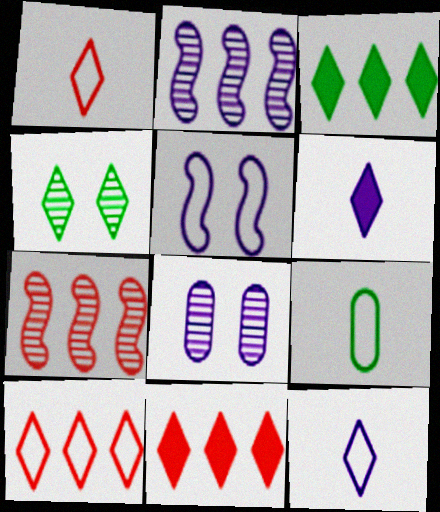[[4, 6, 10], 
[4, 11, 12], 
[5, 9, 10]]